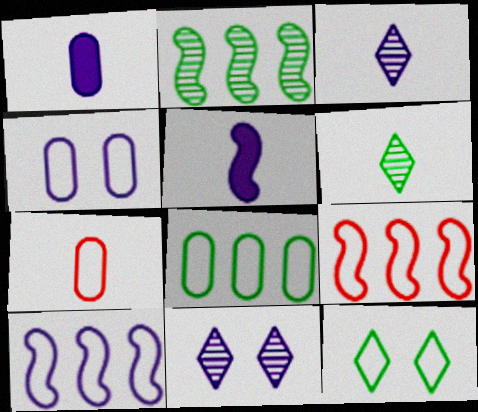[[1, 10, 11], 
[4, 7, 8], 
[5, 6, 7], 
[7, 10, 12]]